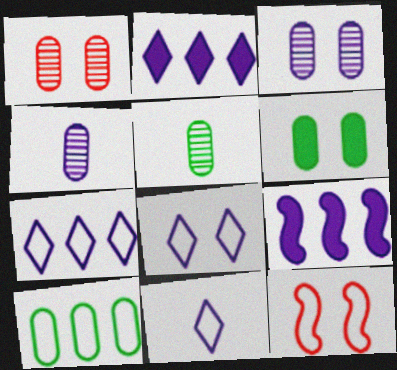[[2, 5, 12], 
[3, 9, 11], 
[4, 8, 9], 
[5, 6, 10], 
[7, 8, 11], 
[10, 11, 12]]